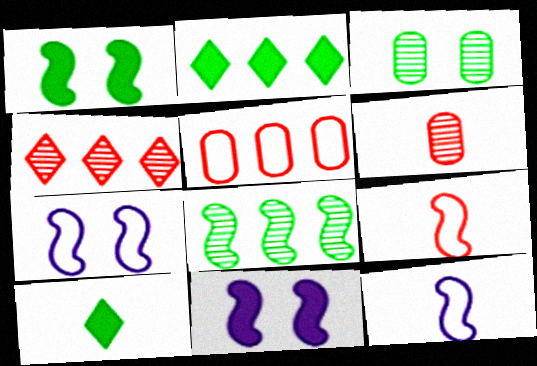[[2, 6, 7], 
[6, 10, 12], 
[8, 9, 11]]